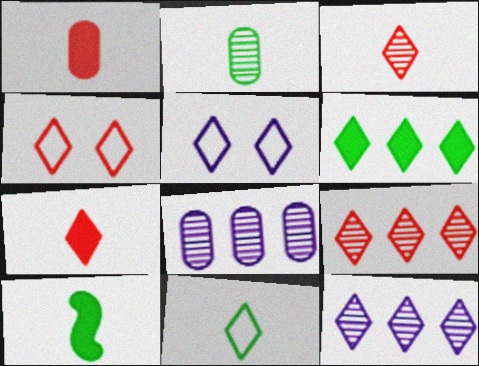[[2, 10, 11], 
[3, 5, 6], 
[4, 7, 9], 
[4, 8, 10]]